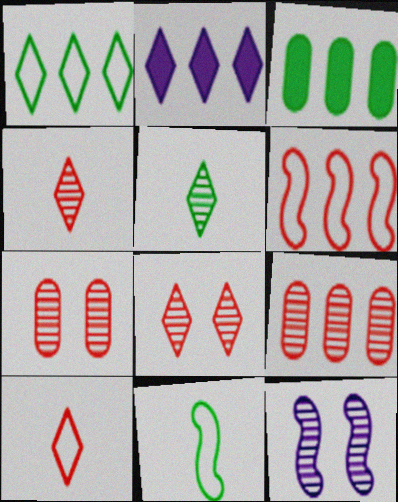[[2, 7, 11], 
[3, 10, 12], 
[5, 9, 12]]